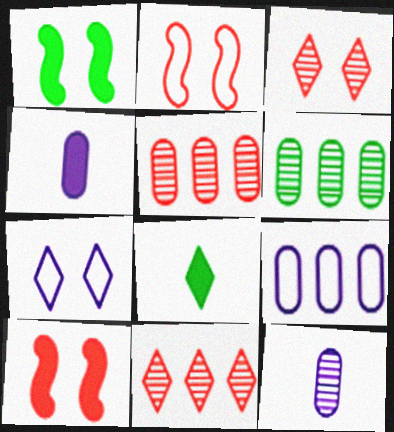[[7, 8, 11]]